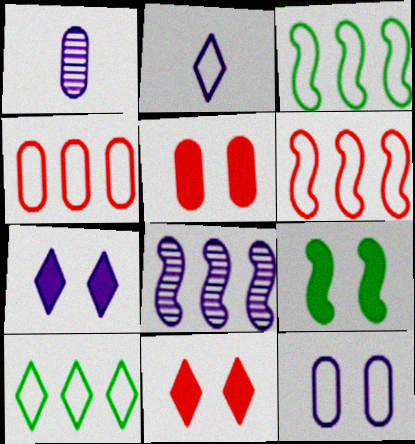[[1, 3, 11], 
[5, 7, 9]]